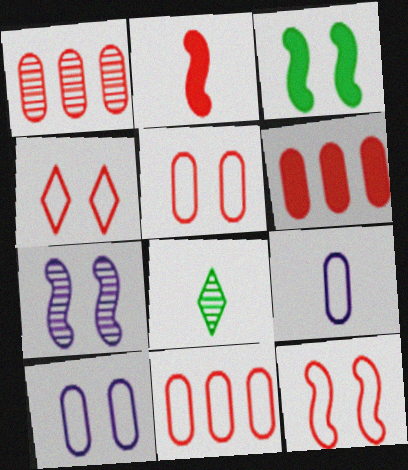[[1, 2, 4], 
[1, 6, 11], 
[1, 7, 8], 
[2, 8, 9], 
[3, 7, 12], 
[4, 5, 12]]